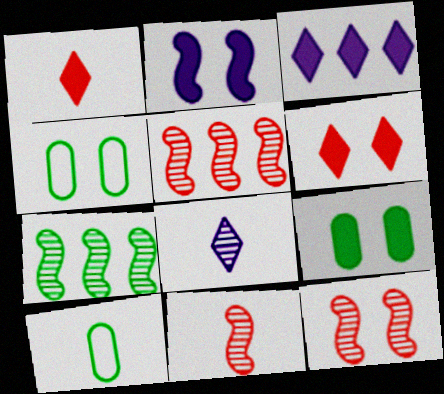[[2, 6, 9], 
[3, 4, 11], 
[3, 10, 12], 
[5, 11, 12]]